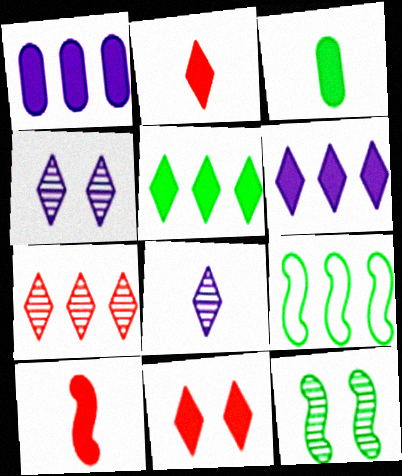[[1, 7, 9]]